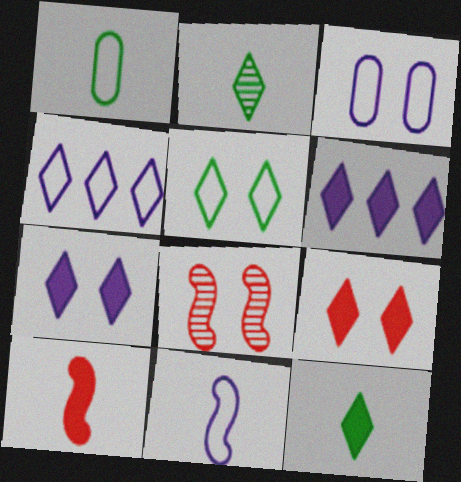[[1, 6, 8], 
[2, 4, 9], 
[3, 4, 11], 
[6, 9, 12]]